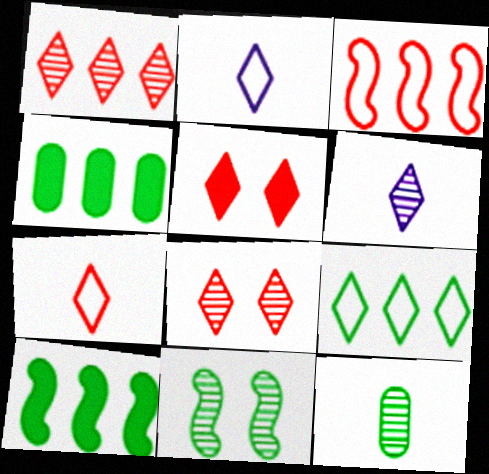[[1, 5, 7], 
[5, 6, 9]]